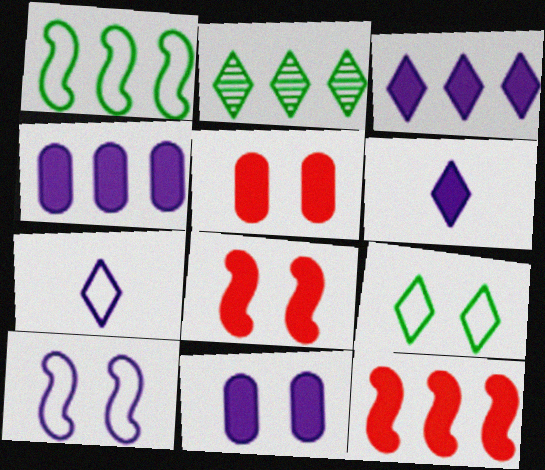[]